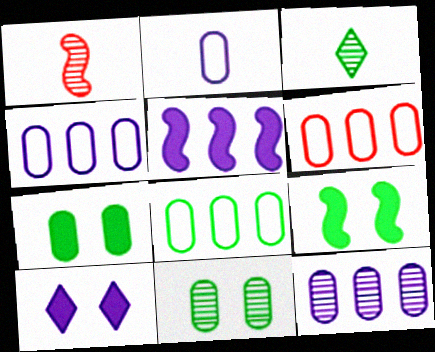[[1, 8, 10], 
[3, 8, 9], 
[4, 6, 8]]